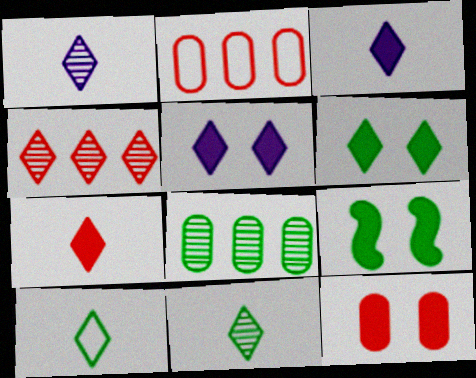[[1, 2, 9], 
[1, 7, 10], 
[4, 5, 10], 
[5, 9, 12], 
[8, 9, 10]]